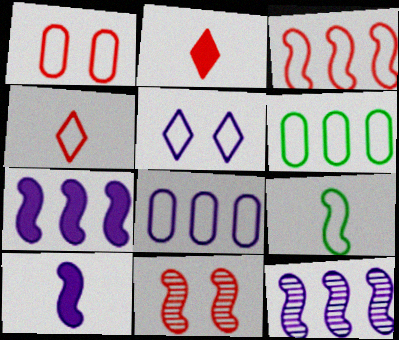[[1, 3, 4], 
[7, 9, 11]]